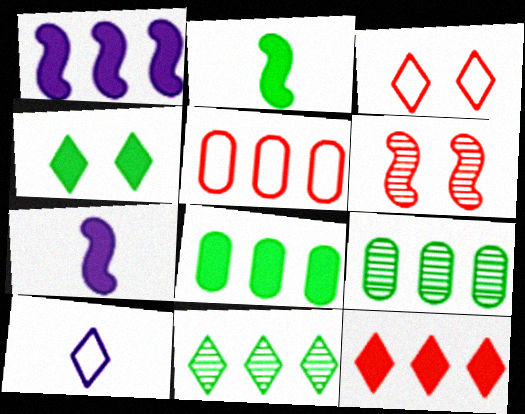[[1, 5, 11], 
[1, 8, 12], 
[2, 4, 8], 
[3, 7, 9], 
[6, 8, 10]]